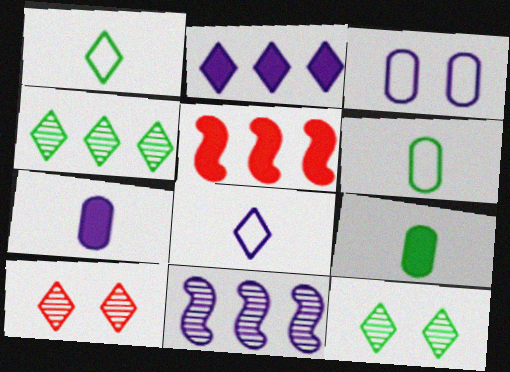[[1, 2, 10]]